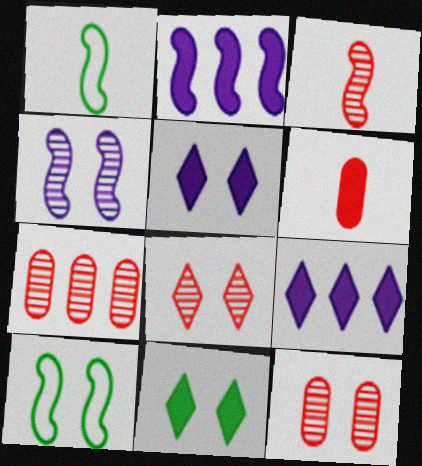[[1, 5, 7], 
[1, 9, 12], 
[2, 3, 10], 
[2, 6, 11], 
[3, 7, 8], 
[5, 10, 12]]